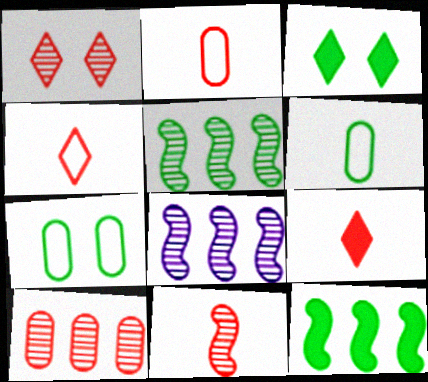[[1, 10, 11], 
[2, 3, 8], 
[2, 9, 11], 
[3, 5, 6], 
[7, 8, 9]]